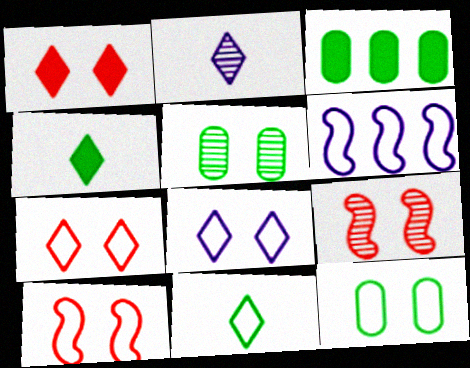[[2, 3, 10], 
[8, 10, 12]]